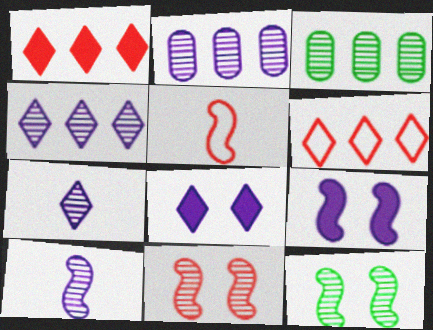[[3, 5, 8], 
[3, 7, 11]]